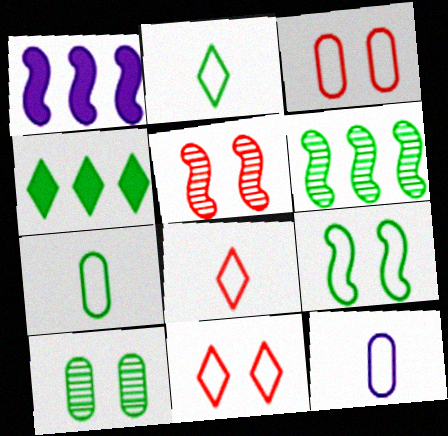[[1, 8, 10], 
[4, 5, 12]]